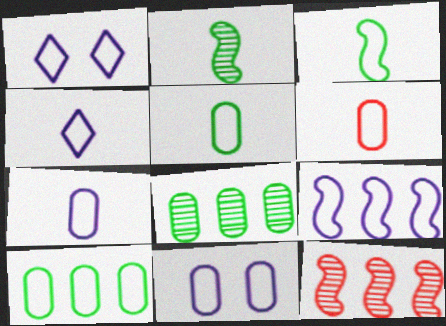[[1, 7, 9], 
[3, 4, 6], 
[4, 9, 11], 
[5, 6, 7], 
[6, 10, 11]]